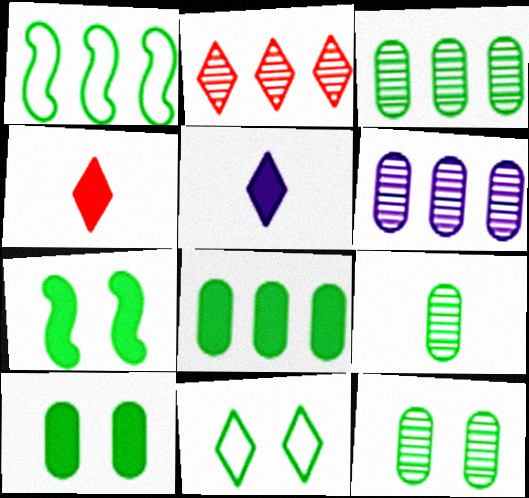[[2, 5, 11], 
[3, 9, 12], 
[7, 11, 12]]